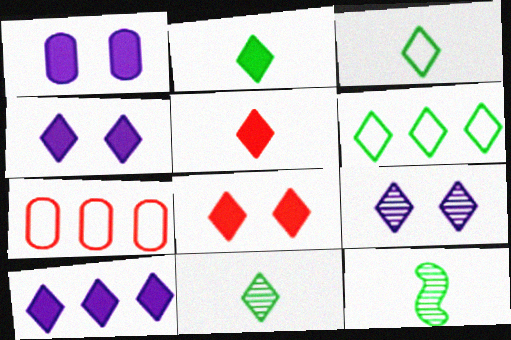[[2, 3, 11], 
[2, 8, 10], 
[4, 7, 12], 
[5, 6, 9]]